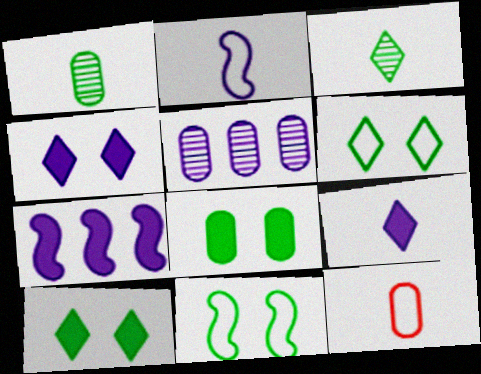[[2, 4, 5], 
[5, 8, 12]]